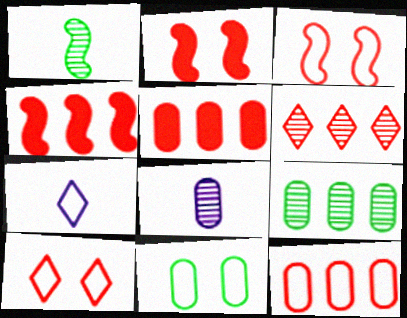[[2, 7, 9], 
[4, 6, 12], 
[5, 8, 11]]